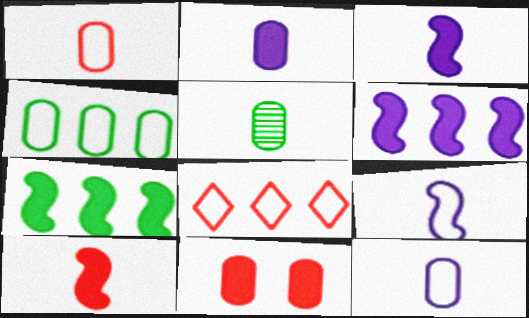[[1, 2, 5]]